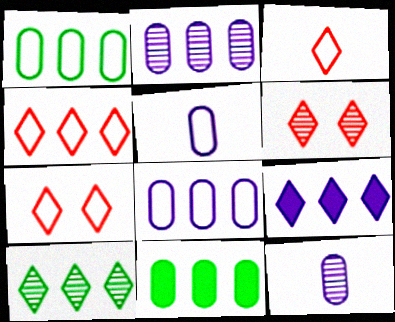[[3, 4, 7], 
[4, 9, 10]]